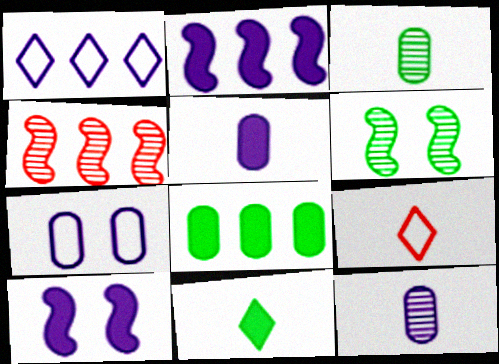[[1, 4, 8], 
[1, 10, 12], 
[4, 7, 11]]